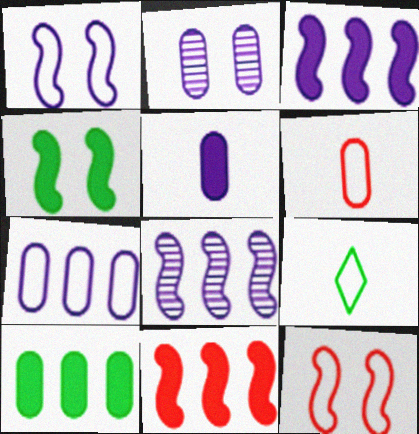[[2, 5, 7], 
[2, 6, 10], 
[2, 9, 11], 
[7, 9, 12]]